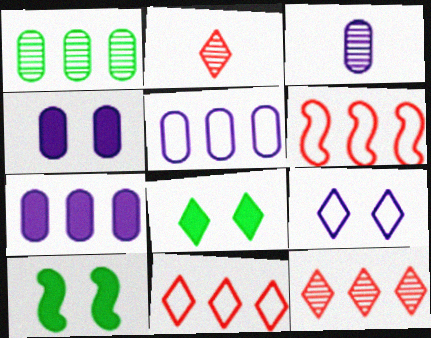[[2, 5, 10], 
[3, 4, 5], 
[3, 6, 8], 
[3, 10, 11]]